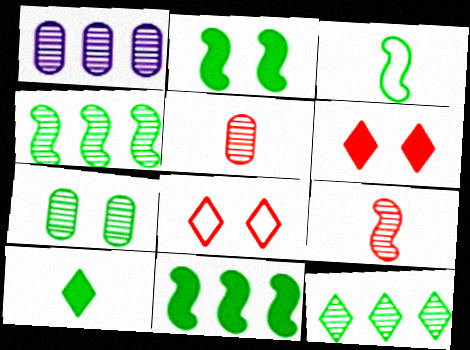[[1, 3, 6], 
[1, 5, 7], 
[2, 3, 4]]